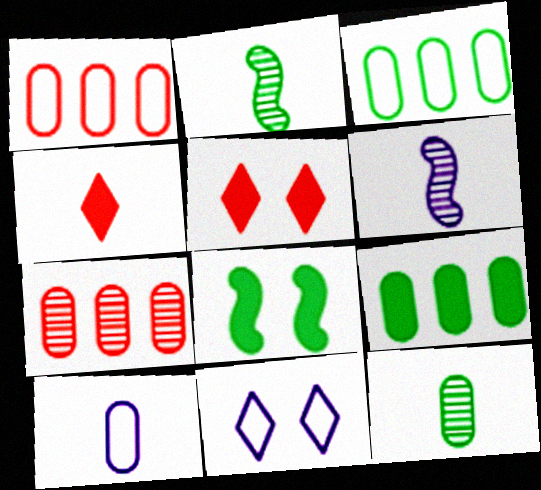[[2, 4, 10], 
[3, 5, 6]]